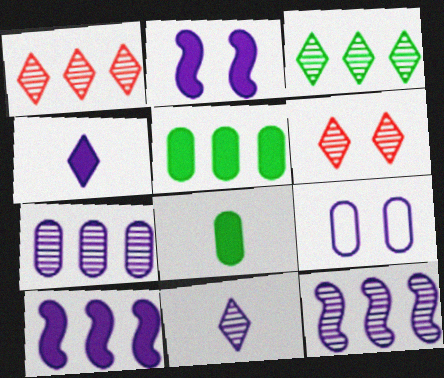[[3, 6, 11], 
[4, 9, 12], 
[9, 10, 11]]